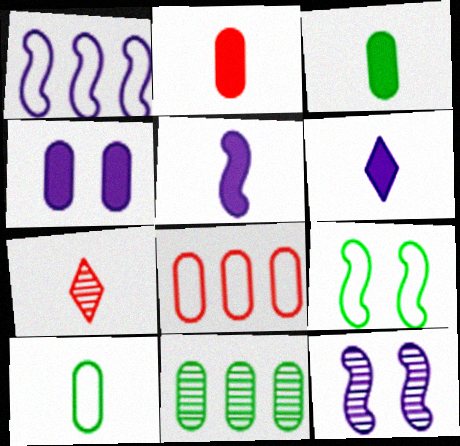[[1, 5, 12], 
[5, 7, 10], 
[7, 11, 12]]